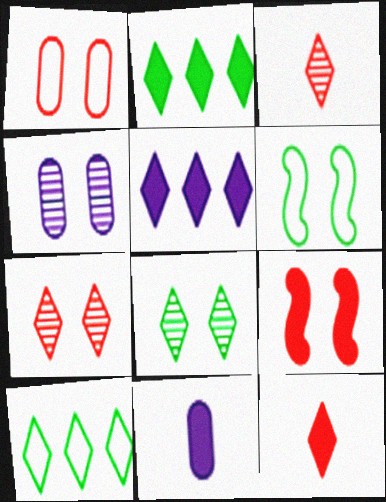[[1, 7, 9], 
[2, 9, 11]]